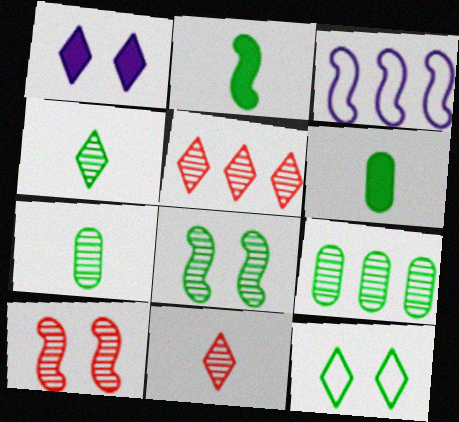[[2, 3, 10], 
[2, 9, 12], 
[4, 8, 9]]